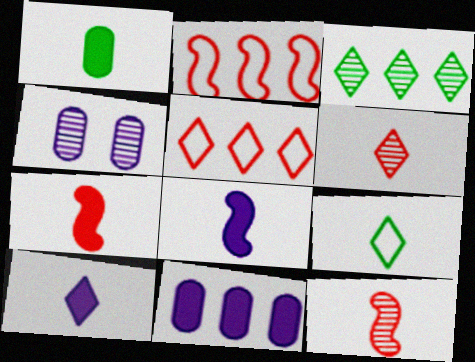[[1, 7, 10], 
[2, 3, 11], 
[3, 4, 12], 
[6, 9, 10]]